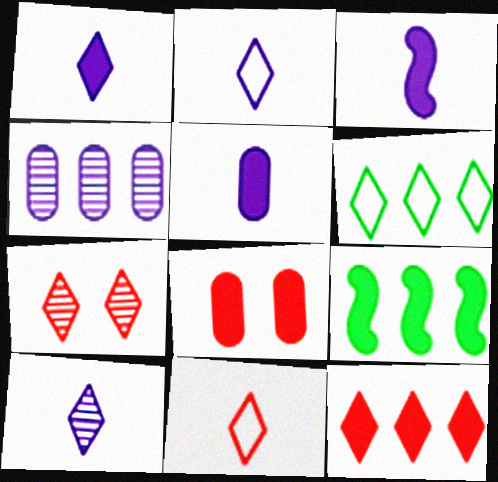[[1, 2, 10], 
[1, 3, 5], 
[1, 6, 7], 
[1, 8, 9], 
[7, 11, 12]]